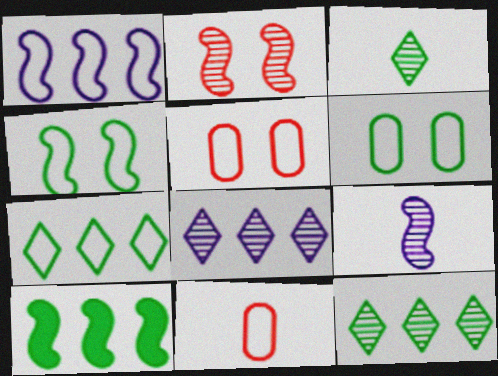[[3, 6, 10]]